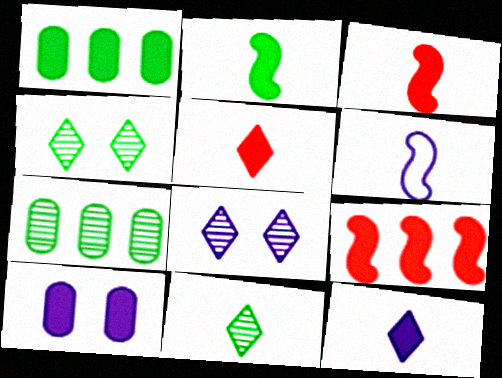[]